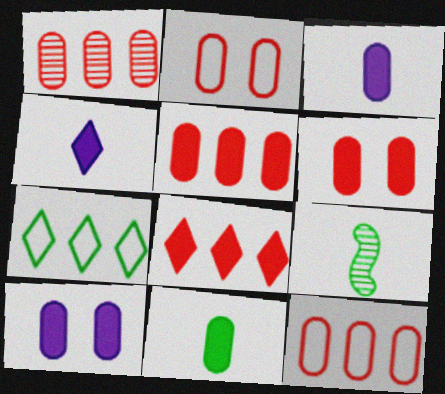[[1, 5, 12], 
[5, 10, 11]]